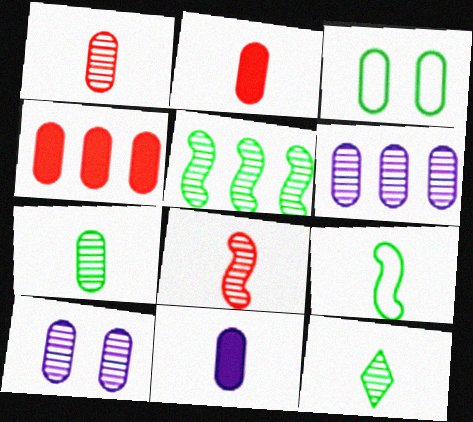[[2, 3, 6]]